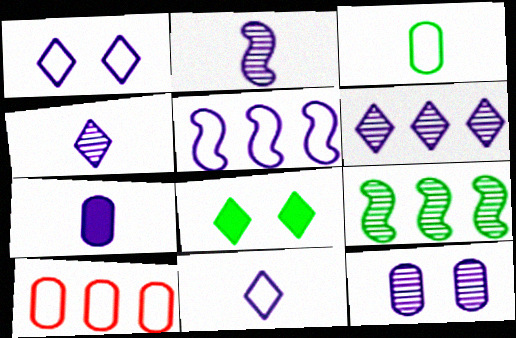[[2, 6, 12], 
[2, 7, 11], 
[2, 8, 10], 
[3, 8, 9]]